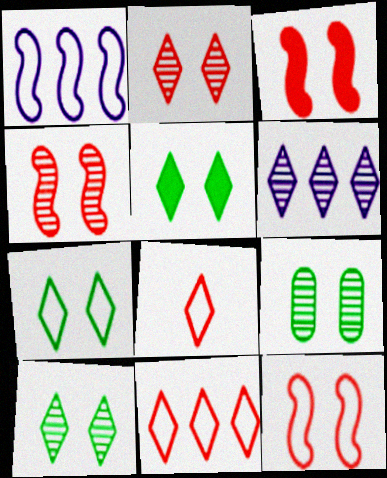[[3, 4, 12], 
[5, 6, 8], 
[5, 7, 10]]